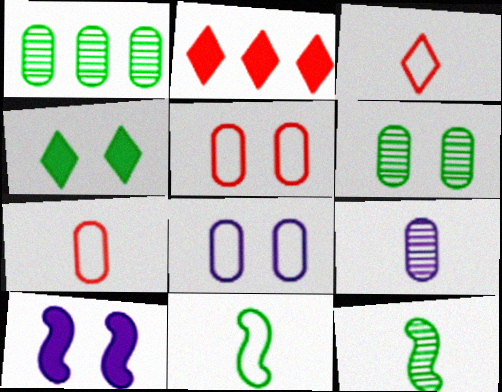[[1, 3, 10], 
[1, 4, 11], 
[2, 8, 12]]